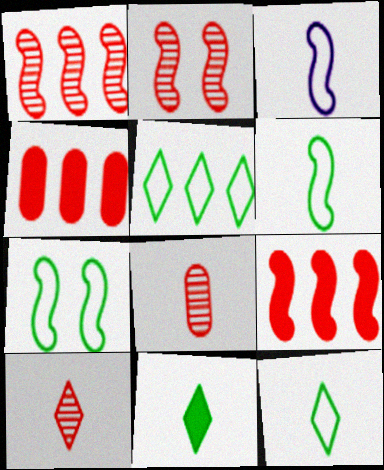[[3, 8, 11]]